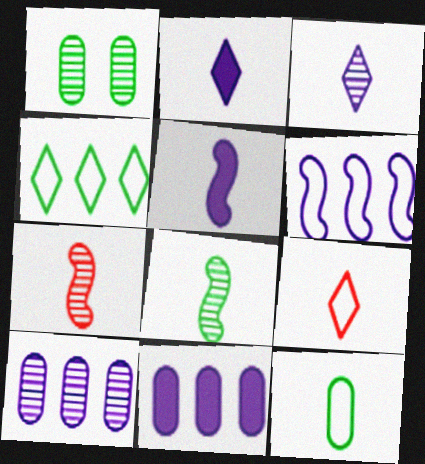[[2, 7, 12]]